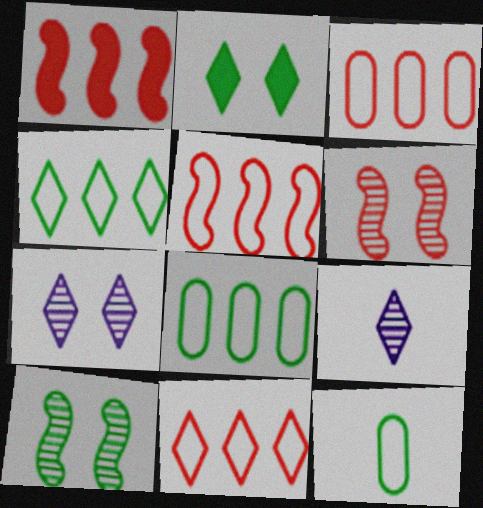[[1, 7, 12], 
[2, 9, 11], 
[3, 5, 11]]